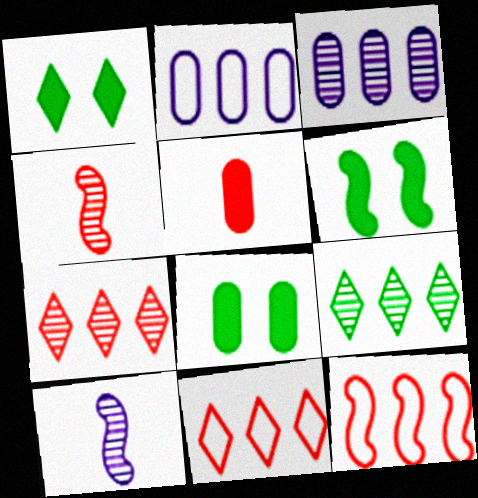[[1, 2, 4], 
[1, 6, 8], 
[6, 10, 12], 
[8, 10, 11]]